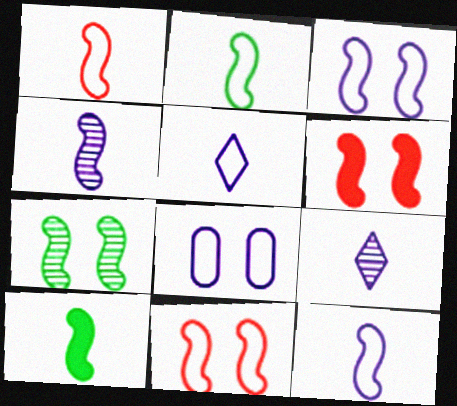[[1, 2, 12], 
[1, 4, 10], 
[3, 6, 7]]